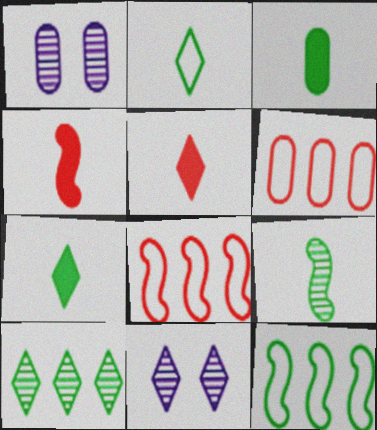[[1, 3, 6], 
[1, 5, 12], 
[1, 7, 8], 
[2, 3, 9], 
[3, 8, 11]]